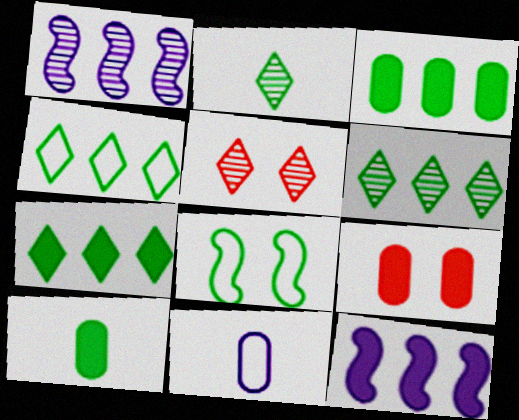[[2, 3, 8], 
[4, 6, 7], 
[6, 8, 10]]